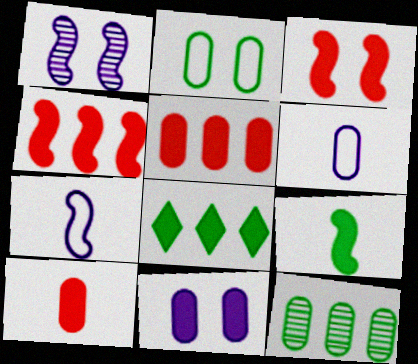[]